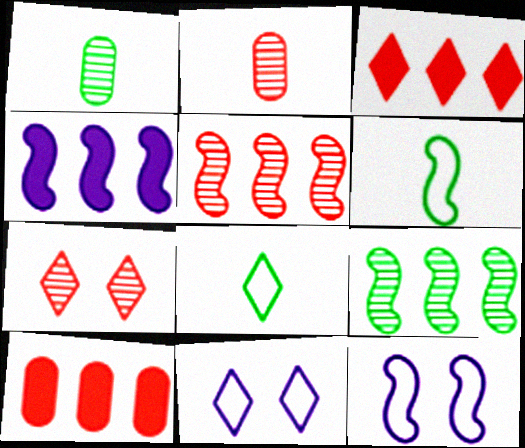[[1, 3, 12], 
[2, 5, 7]]